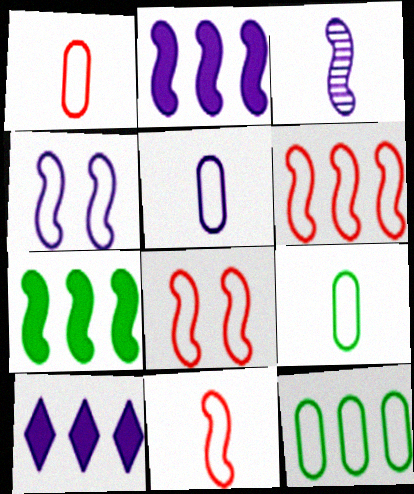[[1, 5, 9], 
[2, 3, 4], 
[3, 7, 8], 
[6, 8, 11]]